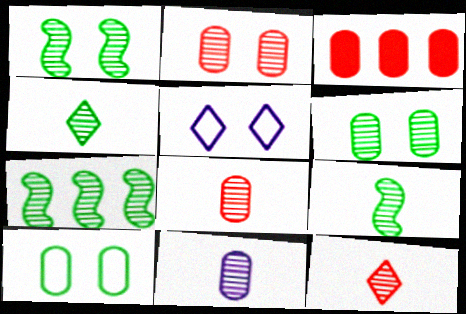[[1, 7, 9], 
[3, 5, 9], 
[3, 10, 11], 
[4, 6, 7], 
[9, 11, 12]]